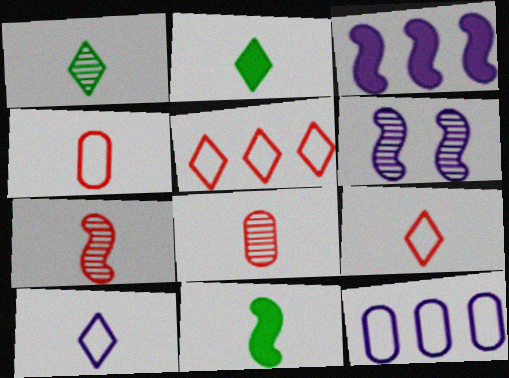[[8, 10, 11]]